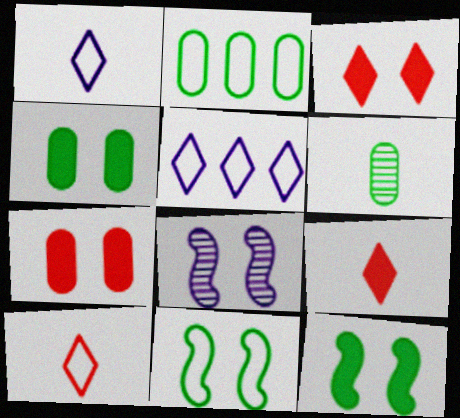[[2, 4, 6], 
[2, 8, 9]]